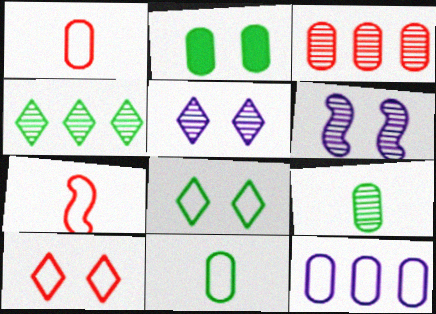[[2, 6, 10], 
[7, 8, 12]]